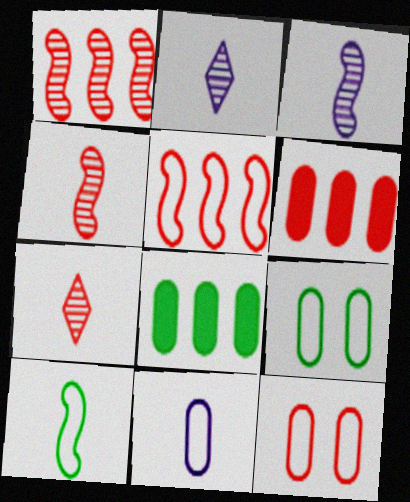[]